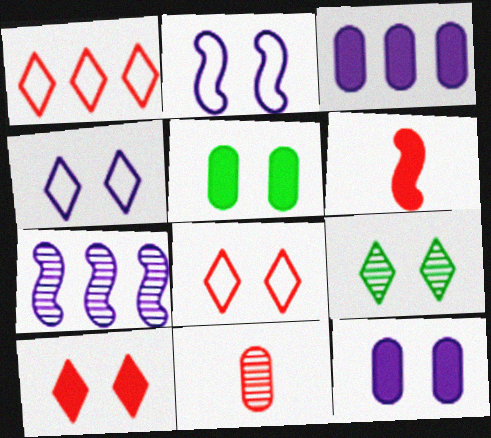[[4, 9, 10], 
[7, 9, 11]]